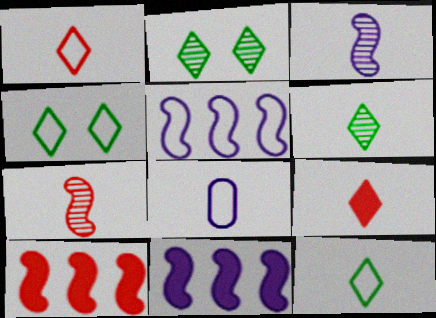[[2, 8, 10]]